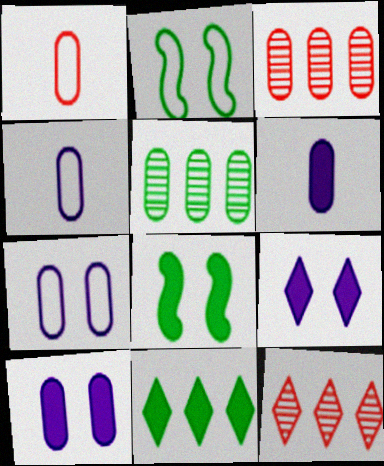[[1, 5, 10], 
[2, 6, 12], 
[4, 8, 12]]